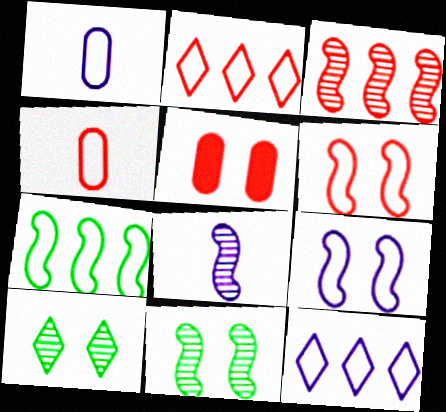[[1, 9, 12], 
[2, 4, 6], 
[3, 8, 11], 
[5, 9, 10]]